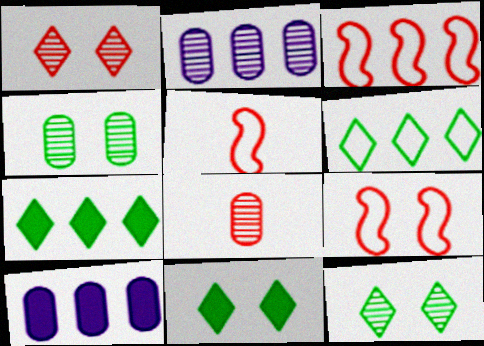[[2, 3, 7], 
[2, 4, 8], 
[2, 5, 11], 
[3, 5, 9], 
[5, 10, 12]]